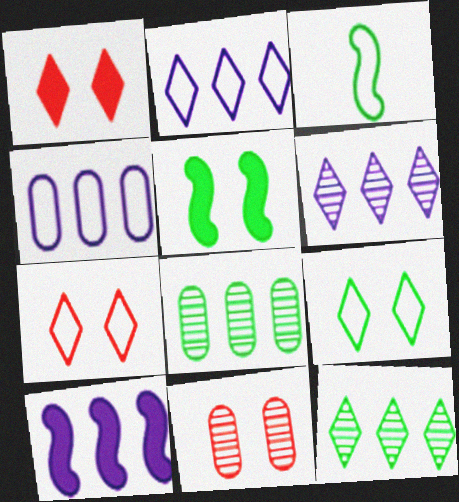[[3, 4, 7], 
[4, 6, 10]]